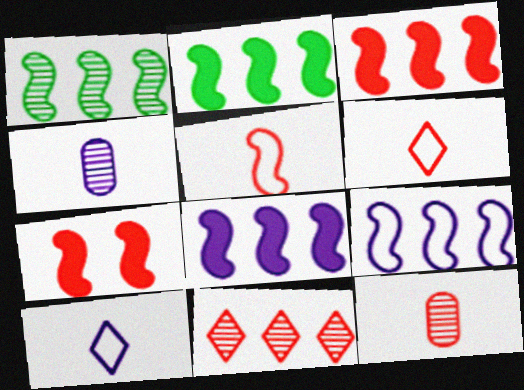[[1, 3, 9], 
[2, 3, 8]]